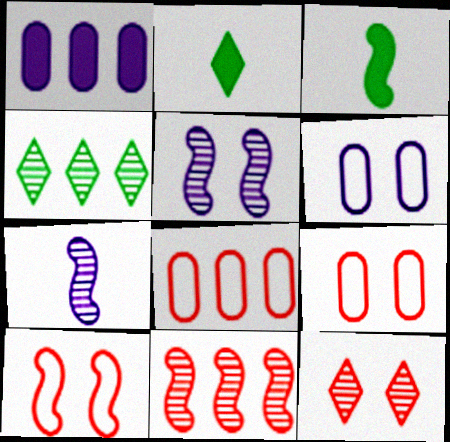[[2, 5, 8], 
[2, 6, 11]]